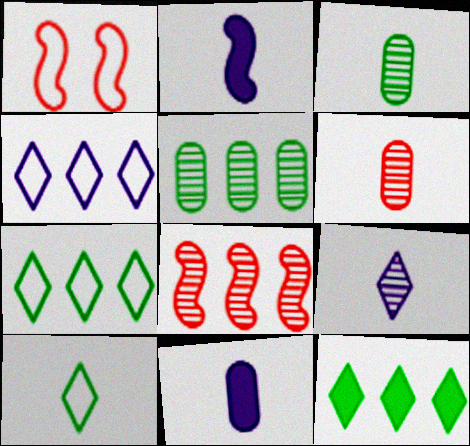[[2, 6, 10]]